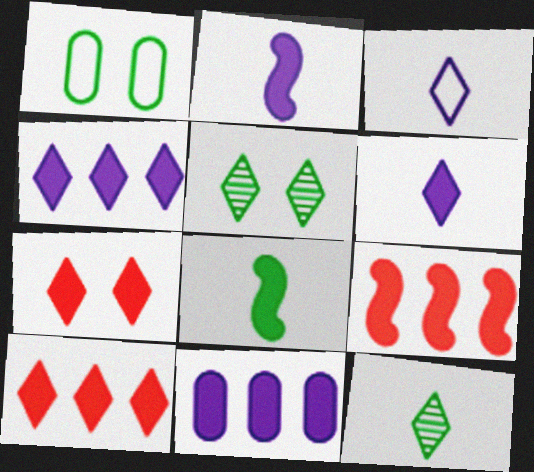[[3, 5, 10], 
[7, 8, 11]]